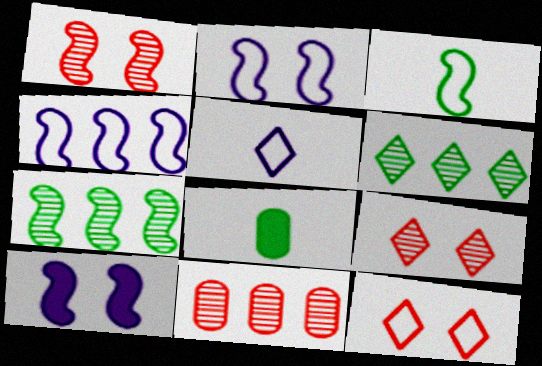[[4, 8, 9]]